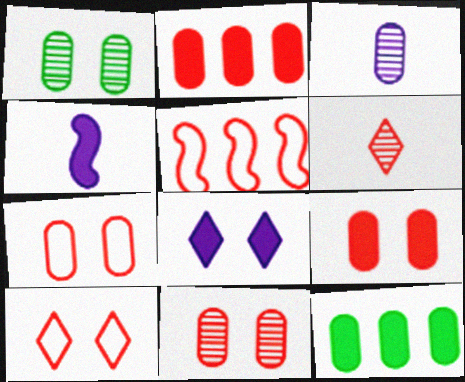[[3, 7, 12], 
[5, 6, 9], 
[7, 9, 11]]